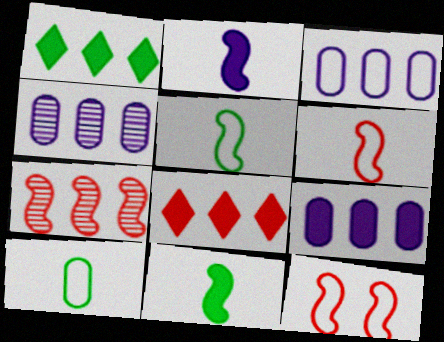[[1, 3, 7], 
[3, 4, 9]]